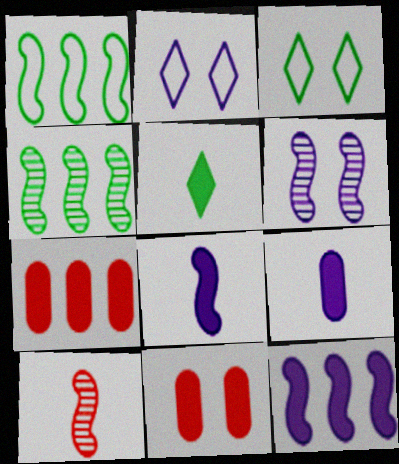[[3, 6, 11], 
[4, 6, 10], 
[5, 11, 12]]